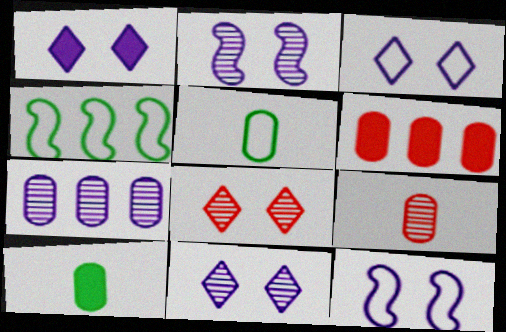[[1, 3, 11], 
[1, 4, 9]]